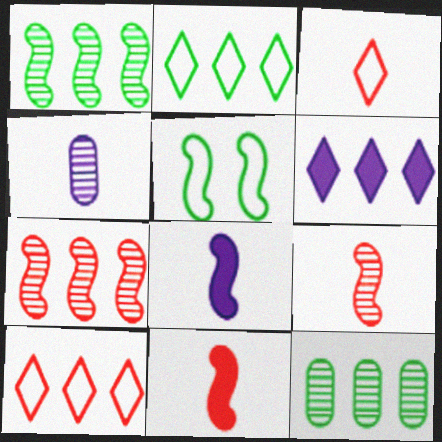[[5, 7, 8]]